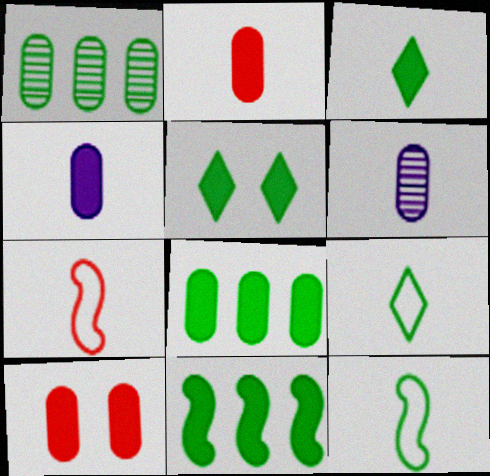[[1, 5, 12], 
[3, 6, 7], 
[4, 8, 10]]